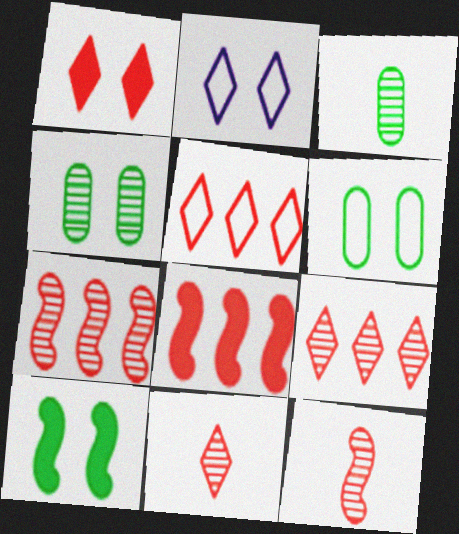[[1, 5, 11], 
[2, 3, 8]]